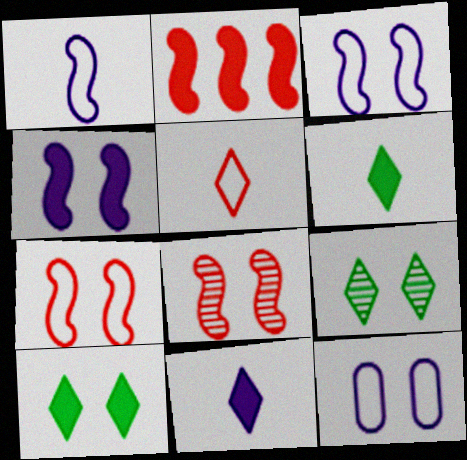[[8, 10, 12]]